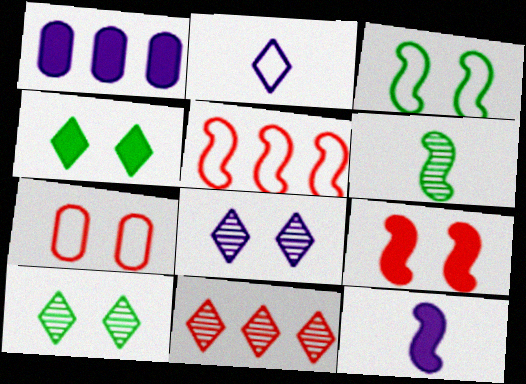[[2, 4, 11]]